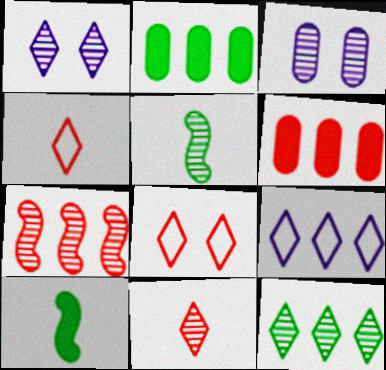[[1, 11, 12], 
[2, 7, 9]]